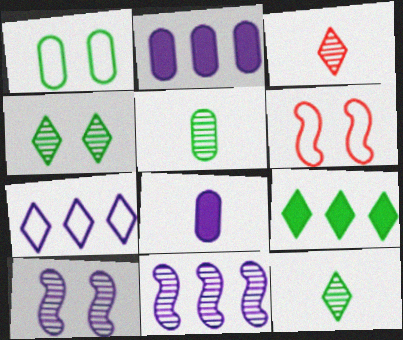[[2, 6, 12], 
[2, 7, 11], 
[7, 8, 10]]